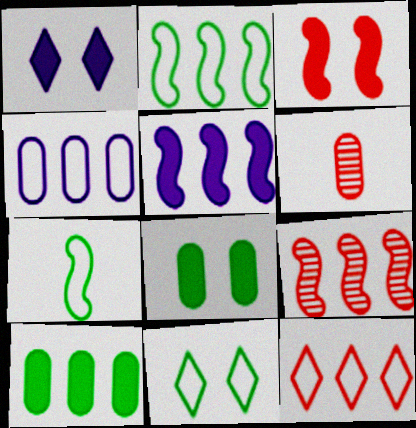[[1, 2, 6], 
[1, 3, 8], 
[2, 4, 12], 
[2, 5, 9], 
[3, 6, 12], 
[4, 6, 8], 
[5, 6, 11]]